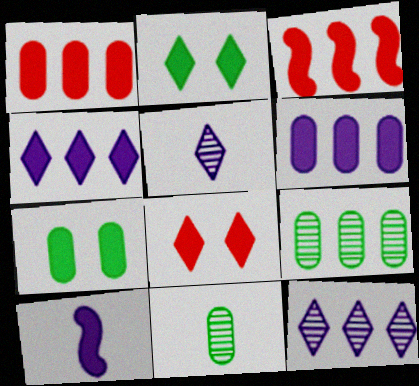[[1, 2, 10]]